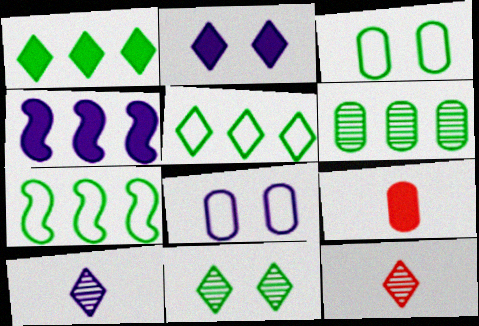[[1, 6, 7], 
[2, 5, 12], 
[3, 4, 12], 
[4, 8, 10], 
[6, 8, 9]]